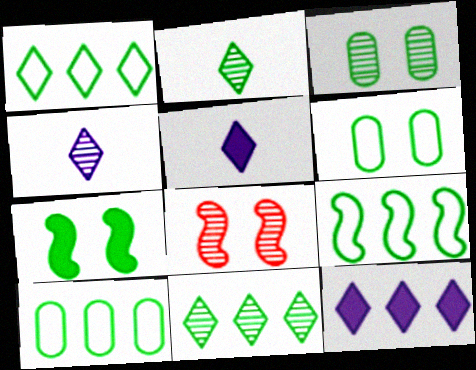[[1, 9, 10], 
[2, 7, 10], 
[5, 8, 10]]